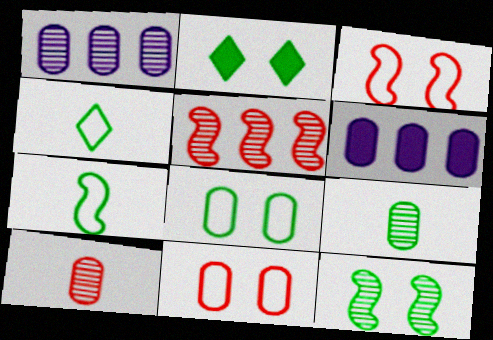[[2, 8, 12], 
[6, 8, 10], 
[6, 9, 11]]